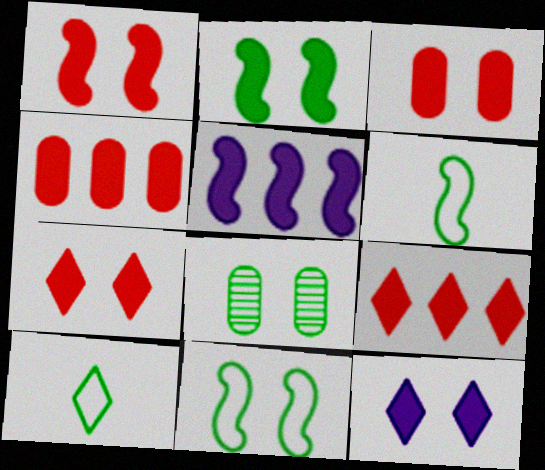[[1, 3, 7], 
[2, 3, 12]]